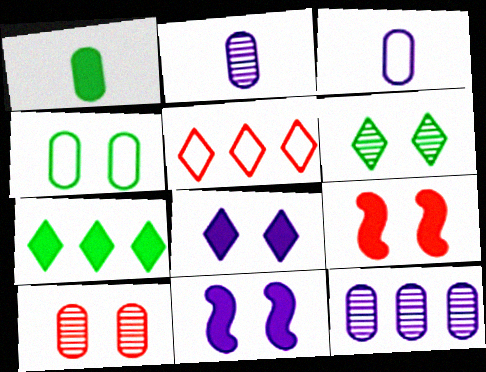[]